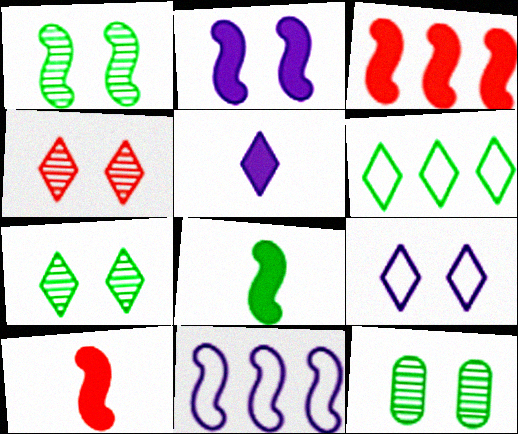[[1, 7, 12], 
[1, 10, 11], 
[2, 3, 8], 
[4, 5, 6], 
[6, 8, 12]]